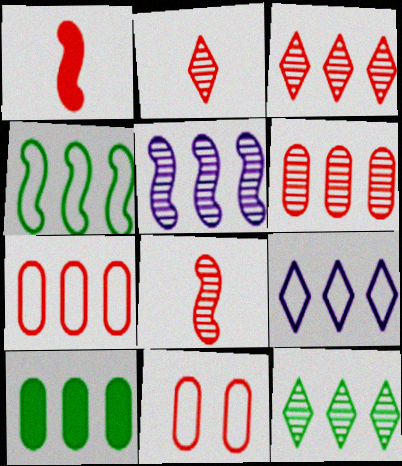[[1, 3, 11], 
[4, 7, 9], 
[4, 10, 12], 
[5, 6, 12]]